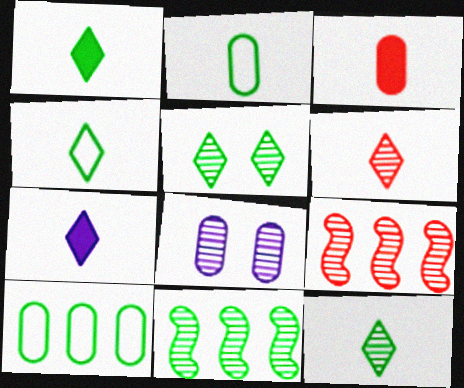[[1, 4, 12], 
[3, 8, 10], 
[4, 6, 7], 
[6, 8, 11], 
[8, 9, 12]]